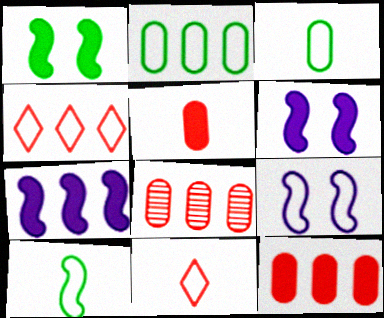[[2, 9, 11], 
[3, 4, 9]]